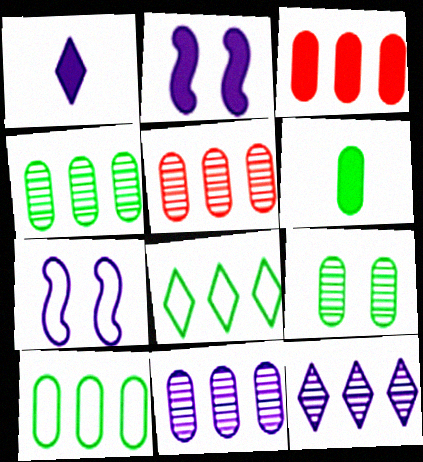[[1, 7, 11], 
[3, 10, 11], 
[4, 5, 11], 
[6, 9, 10]]